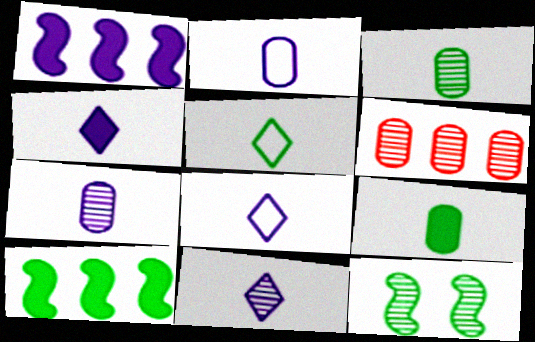[[4, 8, 11], 
[6, 11, 12]]